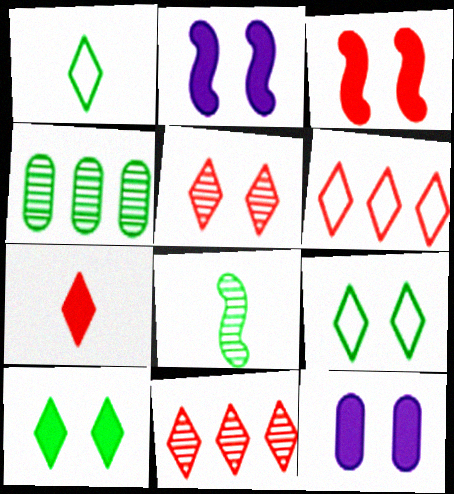[[3, 10, 12], 
[5, 6, 7], 
[6, 8, 12]]